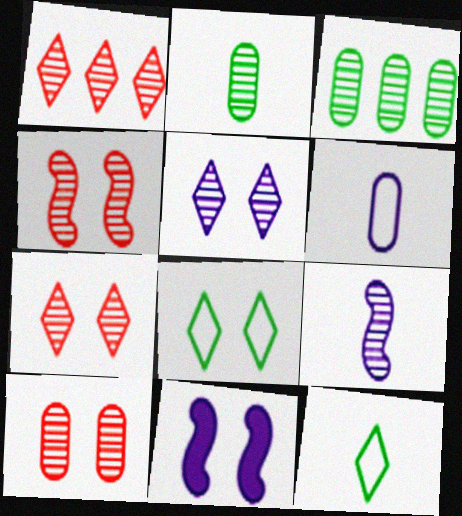[[3, 7, 9], 
[4, 7, 10], 
[8, 10, 11]]